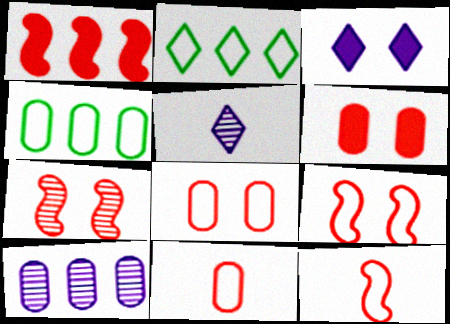[[1, 2, 10], 
[1, 7, 12]]